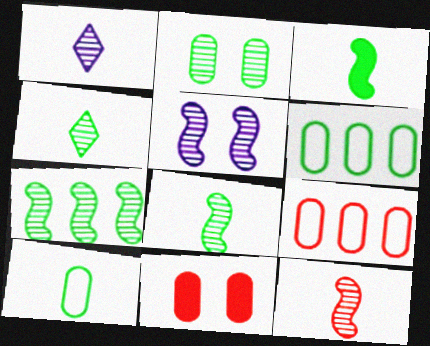[[2, 4, 7], 
[3, 4, 10], 
[5, 7, 12]]